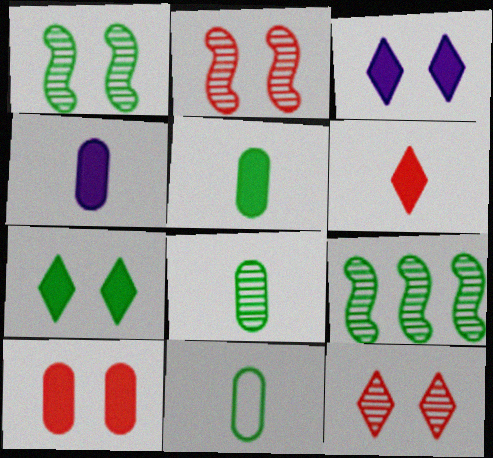[[5, 8, 11], 
[7, 9, 11]]